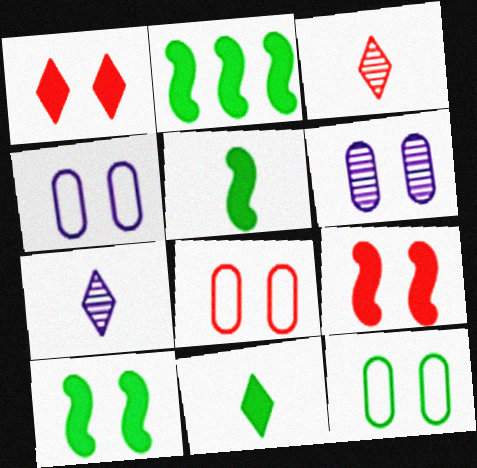[[2, 3, 4], 
[2, 5, 10], 
[2, 7, 8], 
[4, 8, 12]]